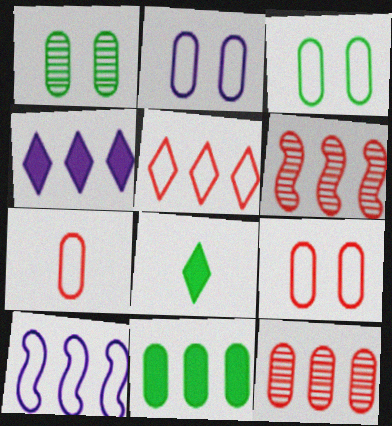[[2, 3, 9], 
[2, 6, 8]]